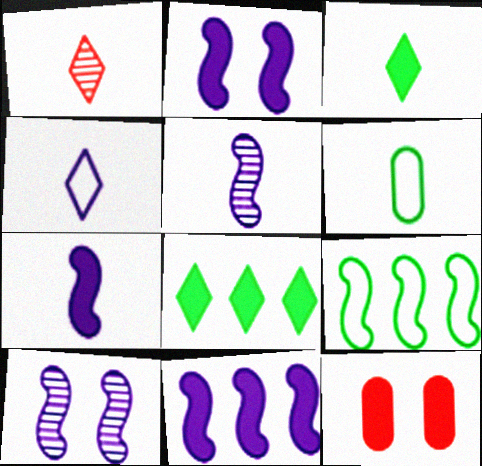[[1, 3, 4], 
[1, 6, 7], 
[2, 7, 11], 
[3, 11, 12], 
[7, 8, 12]]